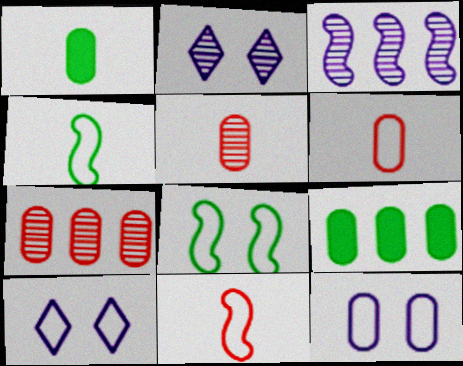[[1, 7, 12], 
[2, 9, 11], 
[5, 9, 12]]